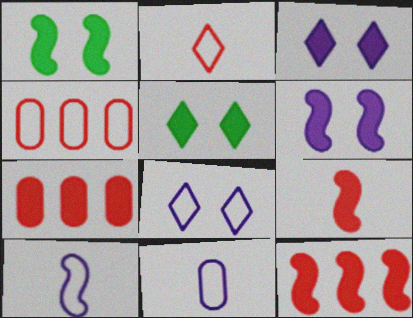[]